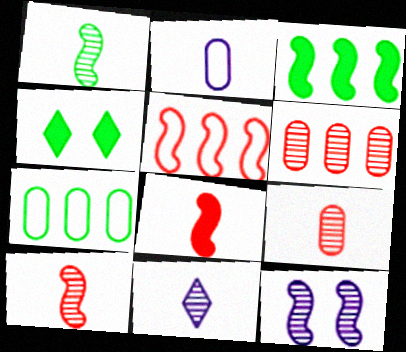[[1, 4, 7], 
[1, 9, 11]]